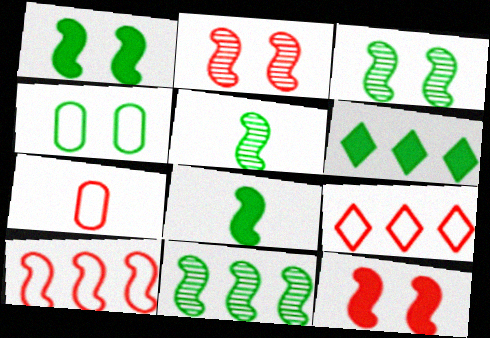[[3, 5, 11], 
[4, 5, 6]]